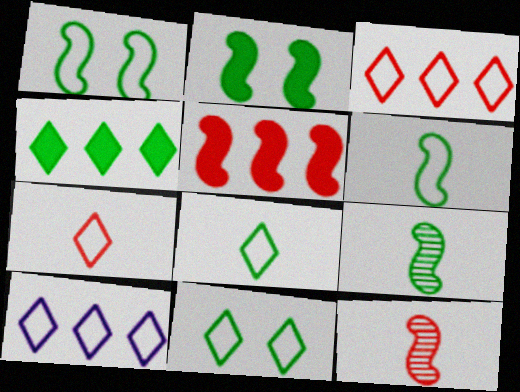[[7, 10, 11]]